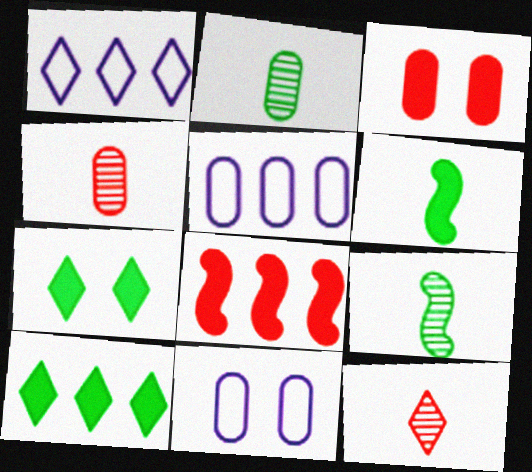[[1, 3, 9], 
[1, 7, 12], 
[2, 3, 5]]